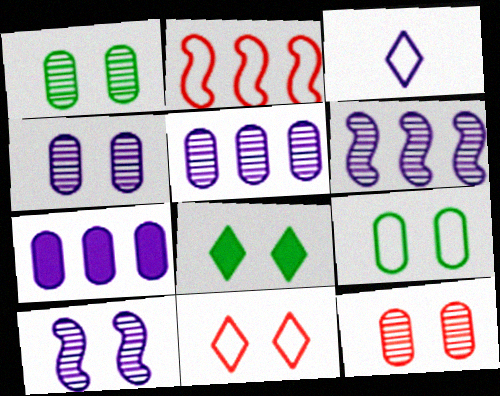[[1, 4, 12], 
[2, 3, 9], 
[3, 7, 10]]